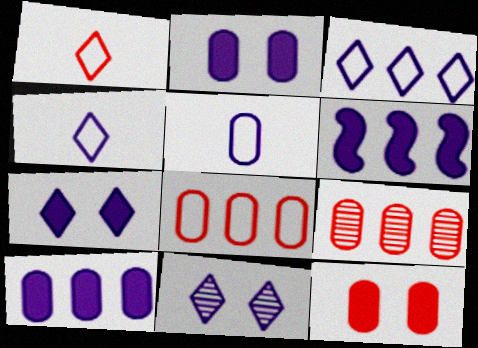[[5, 6, 11]]